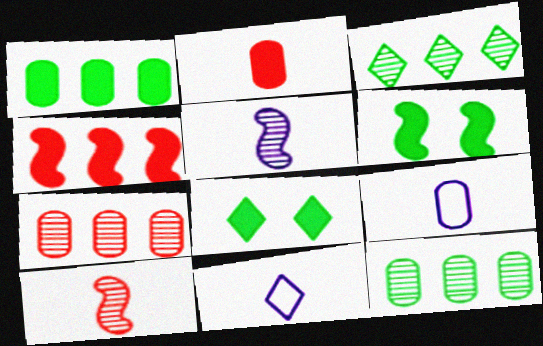[[6, 7, 11]]